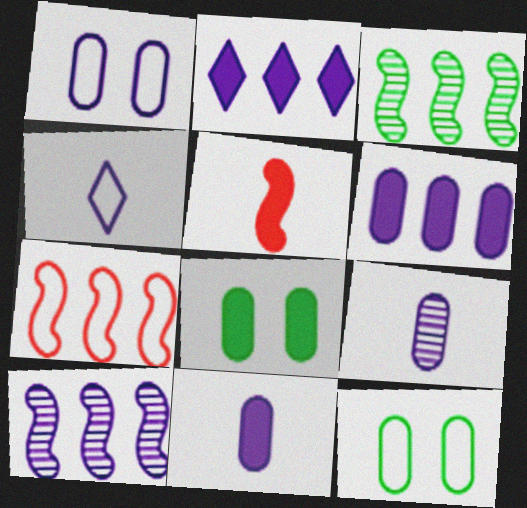[[1, 6, 9], 
[2, 5, 8], 
[4, 7, 12]]